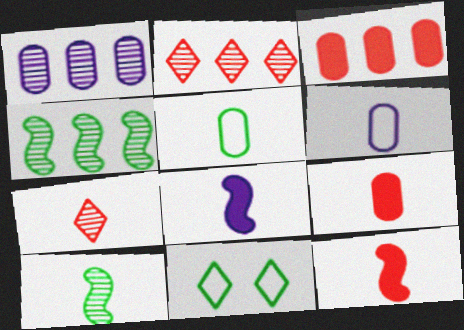[[1, 2, 4], 
[1, 11, 12], 
[5, 7, 8]]